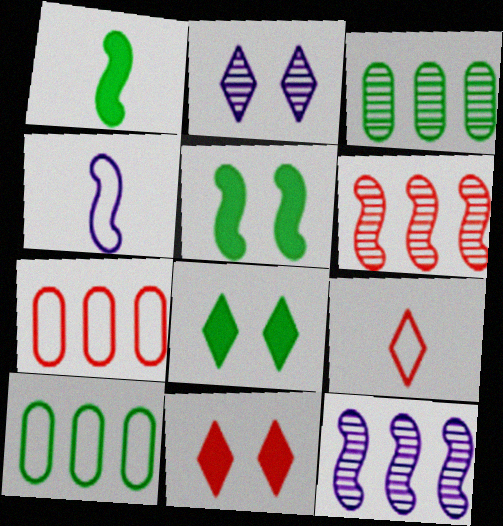[[1, 2, 7], 
[3, 4, 11], 
[4, 5, 6]]